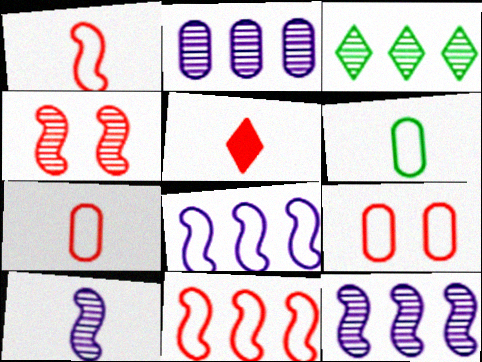[[5, 6, 10]]